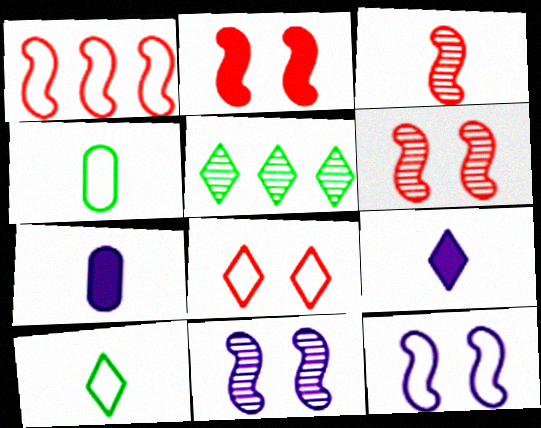[[1, 2, 3], 
[3, 4, 9], 
[3, 7, 10], 
[5, 8, 9]]